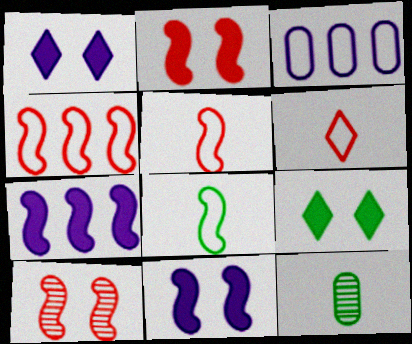[[1, 4, 12], 
[7, 8, 10]]